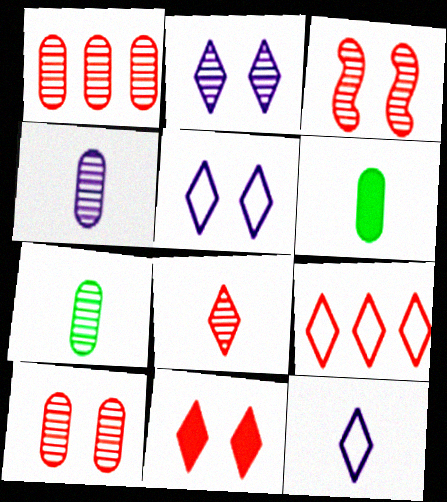[[1, 3, 8], 
[8, 9, 11]]